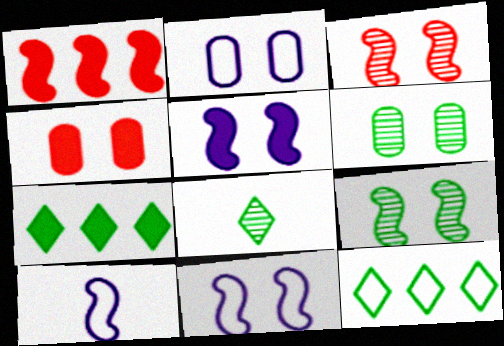[[1, 2, 8], 
[1, 9, 10], 
[2, 4, 6]]